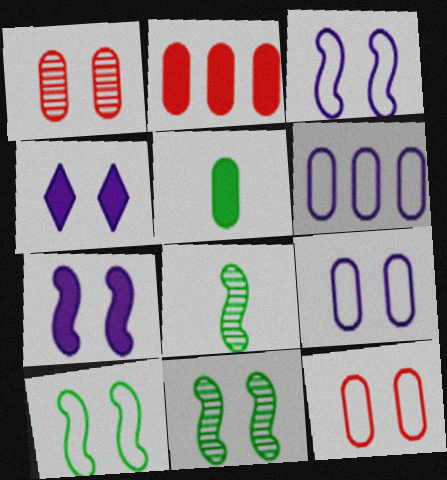[[1, 4, 10], 
[1, 5, 6], 
[4, 11, 12]]